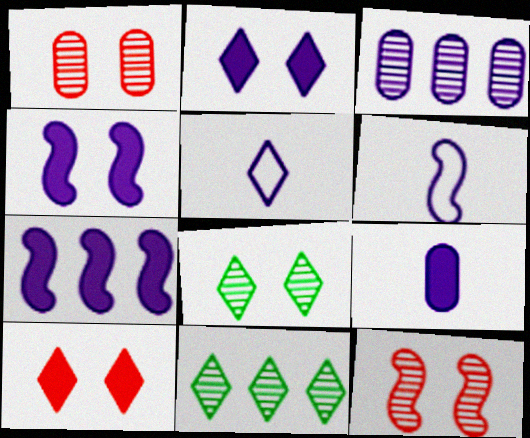[[2, 3, 6], 
[2, 7, 9], 
[3, 4, 5], 
[5, 10, 11]]